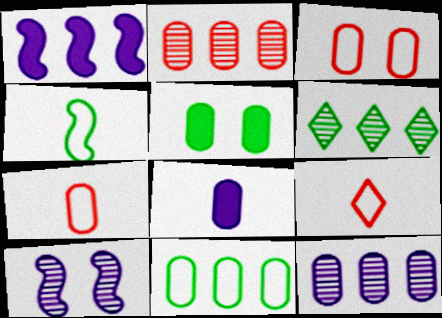[[4, 5, 6], 
[5, 7, 12]]